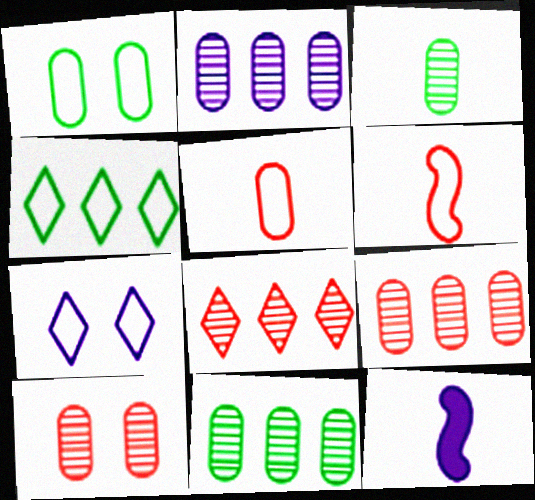[[1, 8, 12], 
[2, 3, 10], 
[2, 7, 12], 
[2, 9, 11], 
[4, 10, 12]]